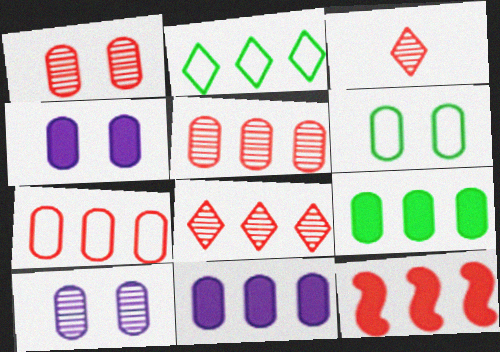[[1, 4, 6], 
[7, 8, 12]]